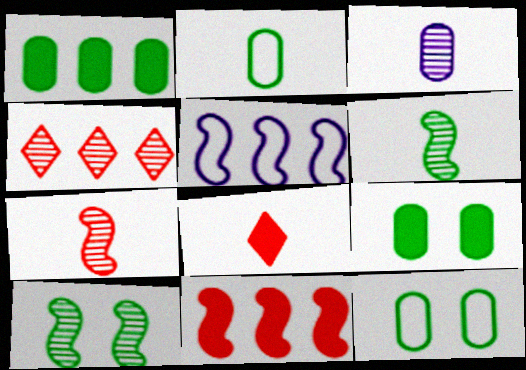[[1, 4, 5], 
[3, 4, 10]]